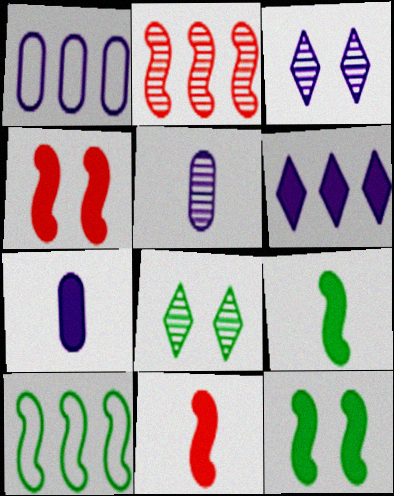[[1, 8, 11], 
[2, 5, 8]]